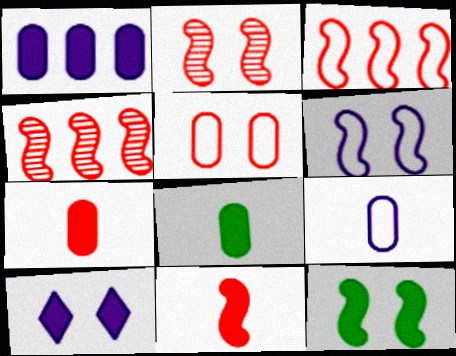[[2, 3, 11], 
[2, 6, 12]]